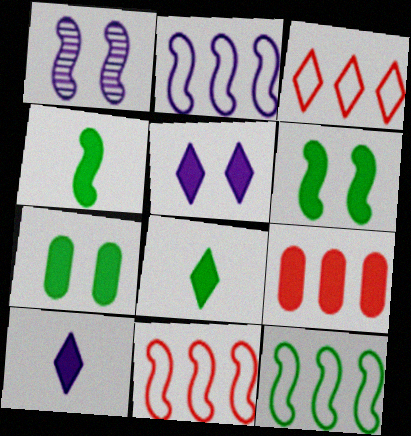[[1, 4, 11], 
[2, 11, 12], 
[4, 5, 9], 
[6, 9, 10]]